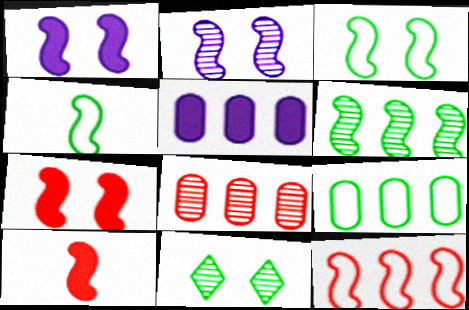[[2, 3, 7], 
[5, 8, 9]]